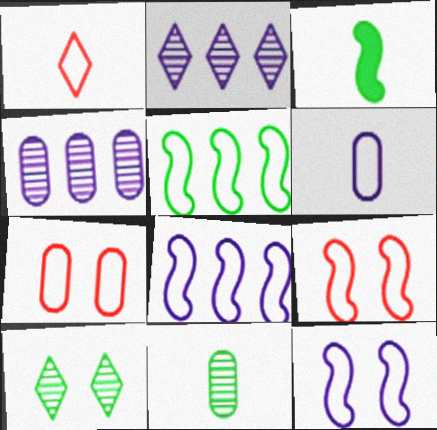[[2, 3, 7]]